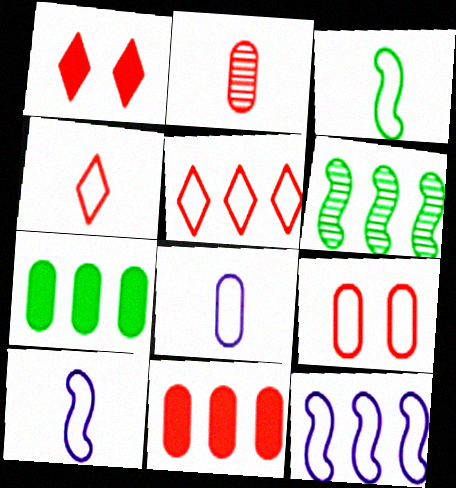[[1, 6, 8], 
[2, 9, 11], 
[3, 4, 8]]